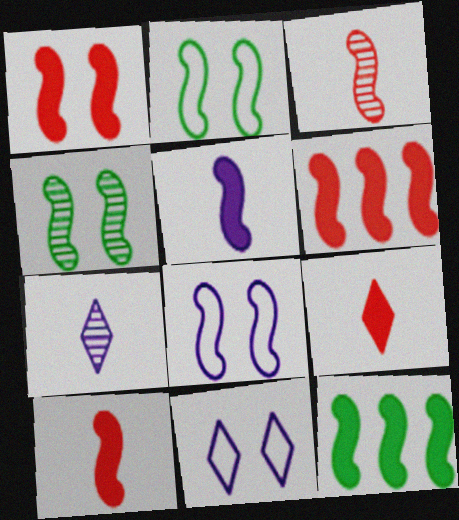[[1, 4, 8], 
[1, 5, 12], 
[1, 6, 10], 
[3, 8, 12]]